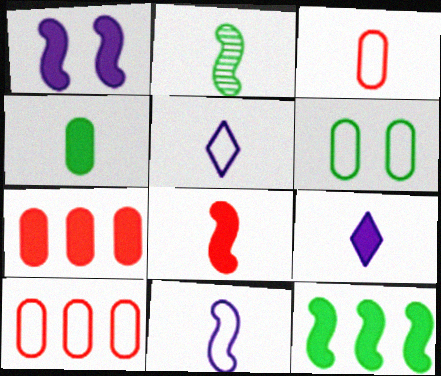[[1, 8, 12], 
[2, 3, 9], 
[2, 8, 11], 
[4, 8, 9]]